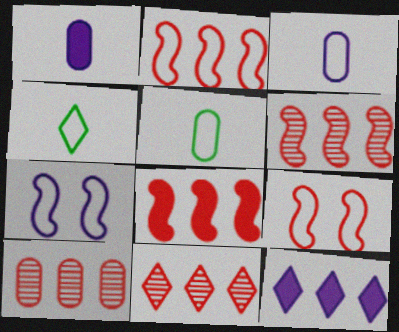[[2, 6, 8], 
[6, 10, 11]]